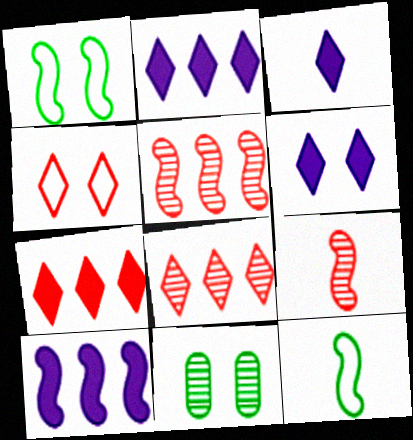[[1, 9, 10], 
[2, 3, 6]]